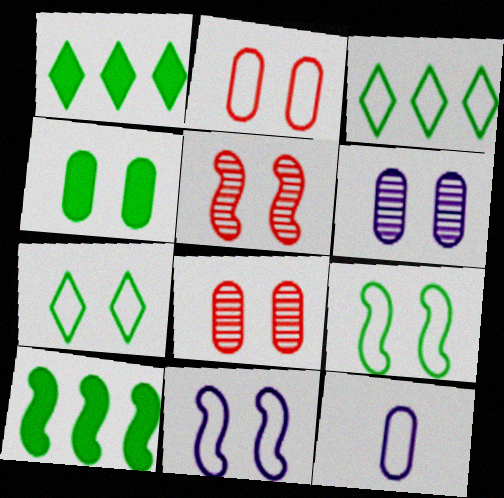[[1, 5, 12], 
[2, 4, 6], 
[2, 7, 11]]